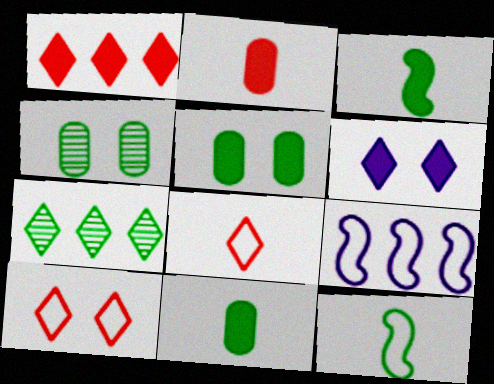[[5, 7, 12], 
[6, 7, 8]]